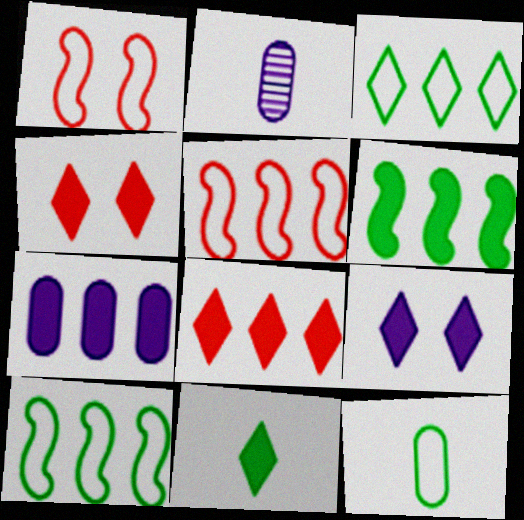[[2, 4, 10], 
[6, 7, 8], 
[8, 9, 11]]